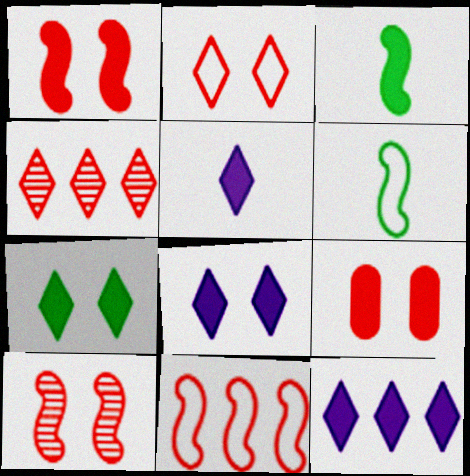[[2, 9, 10], 
[3, 9, 12], 
[5, 8, 12]]